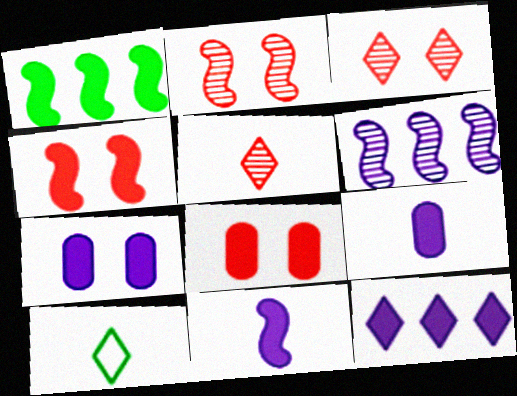[[1, 4, 11], 
[3, 10, 12], 
[6, 8, 10], 
[7, 11, 12]]